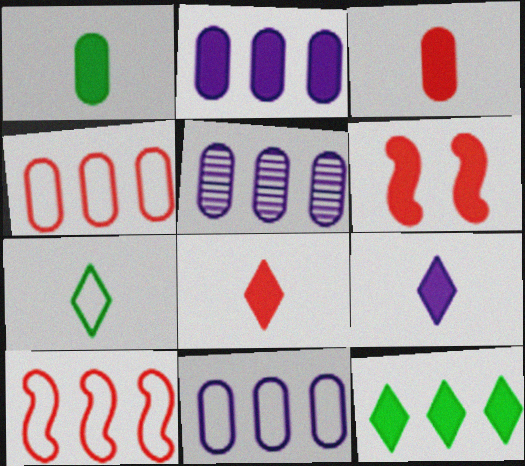[[2, 5, 11], 
[5, 6, 7], 
[5, 10, 12]]